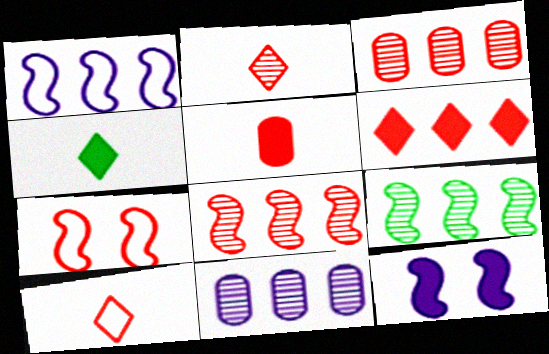[[4, 7, 11]]